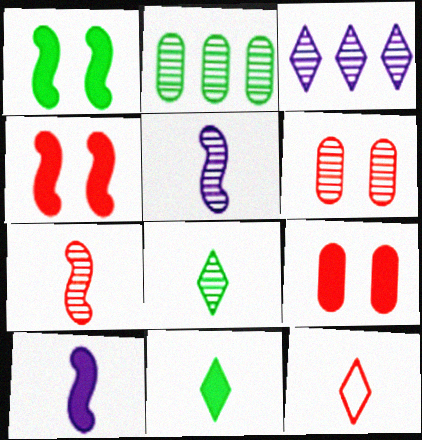[]